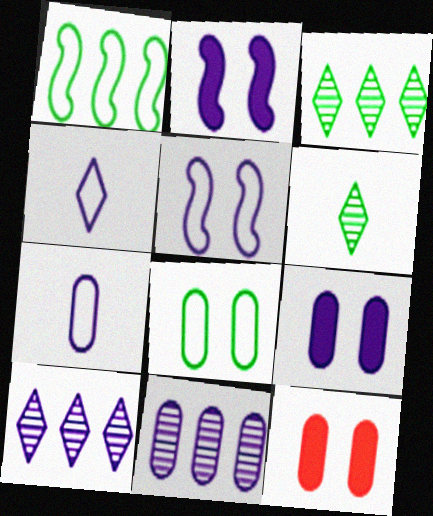[[2, 4, 11], 
[2, 7, 10], 
[7, 9, 11]]